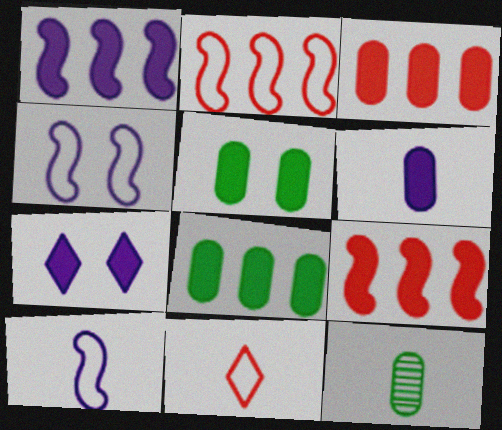[[1, 6, 7], 
[2, 7, 12], 
[3, 5, 6]]